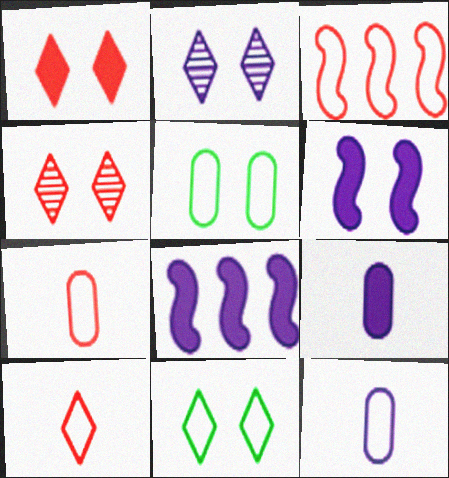[[1, 2, 11], 
[2, 8, 12], 
[3, 11, 12], 
[4, 5, 6]]